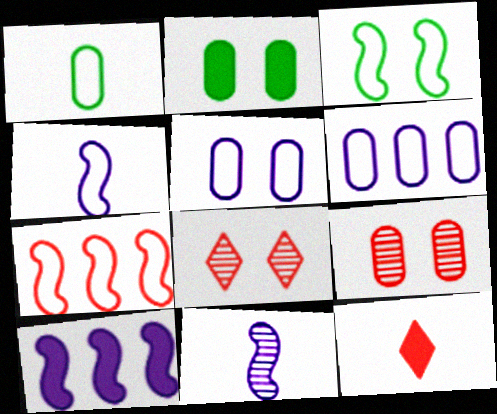[[1, 8, 10], 
[1, 11, 12], 
[2, 5, 9], 
[2, 10, 12], 
[3, 4, 7], 
[7, 9, 12]]